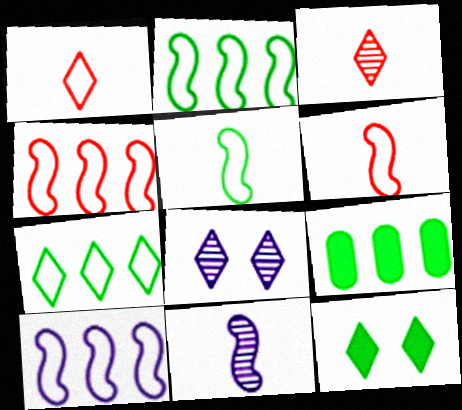[[2, 4, 10], 
[6, 8, 9]]